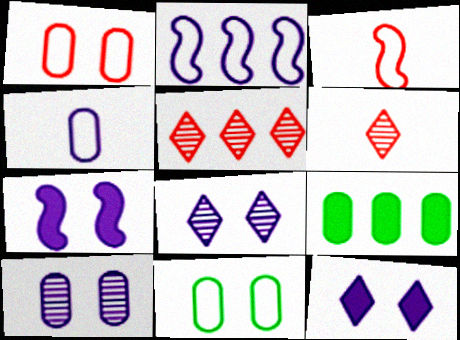[[2, 5, 9], 
[3, 8, 9]]